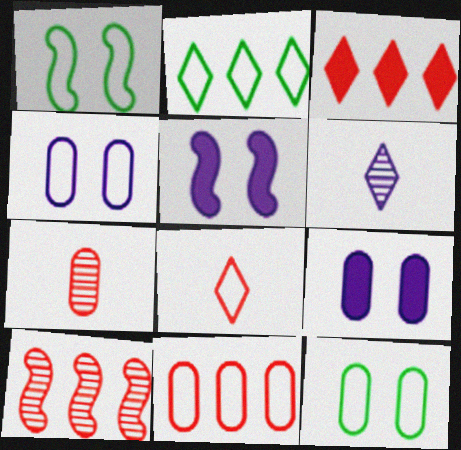[[2, 5, 7], 
[3, 10, 11]]